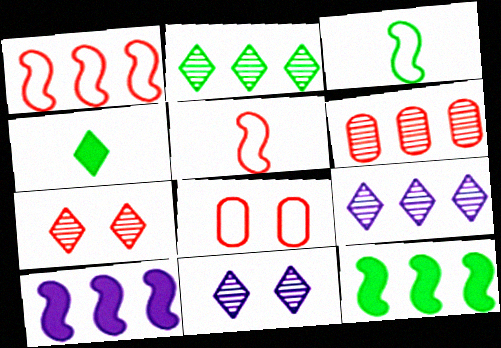[]